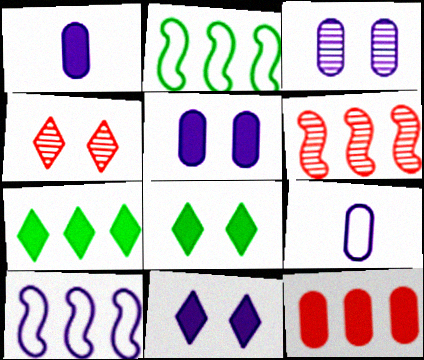[[1, 2, 4], 
[6, 8, 9]]